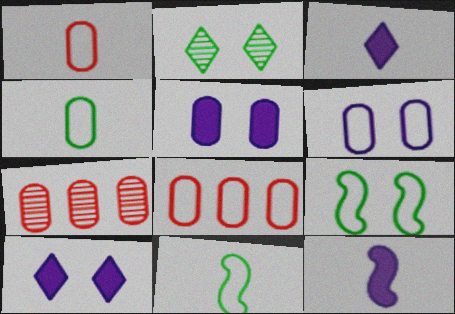[[2, 8, 12], 
[3, 7, 9], 
[4, 5, 7], 
[4, 6, 8], 
[7, 10, 11]]